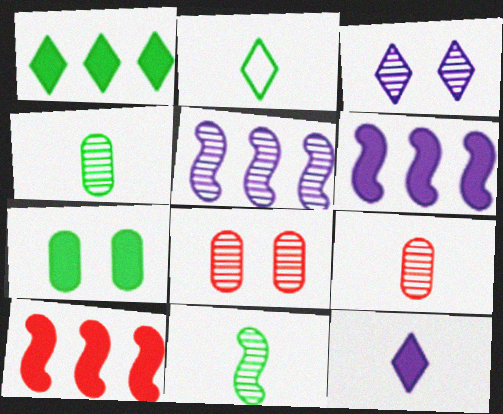[[2, 6, 8], 
[7, 10, 12]]